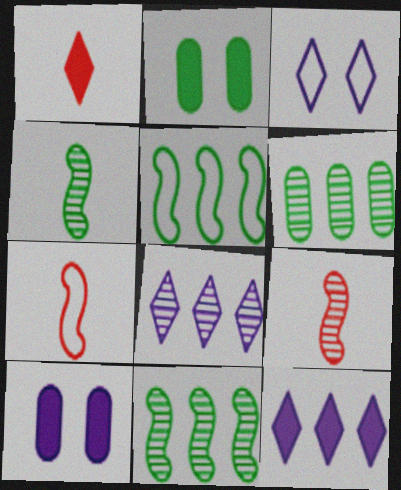[[2, 7, 8]]